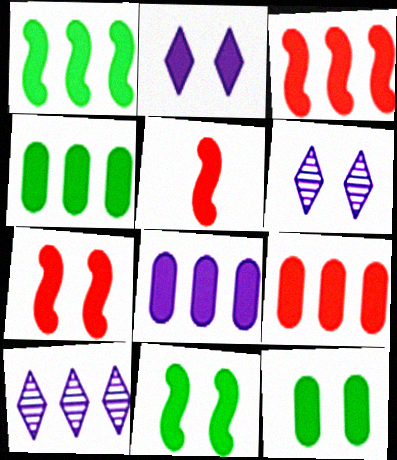[[2, 4, 5], 
[2, 7, 12], 
[3, 5, 7], 
[4, 8, 9]]